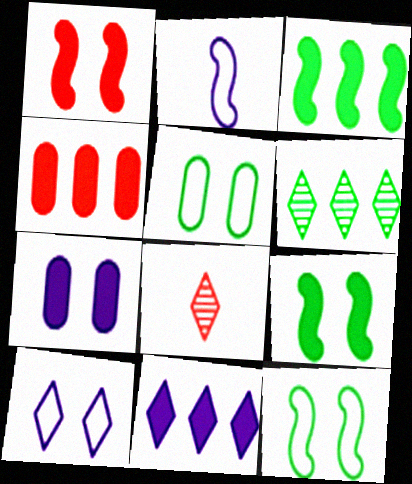[[3, 4, 11]]